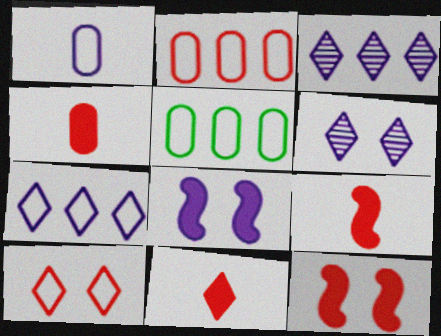[[1, 3, 8], 
[4, 9, 11], 
[5, 6, 9]]